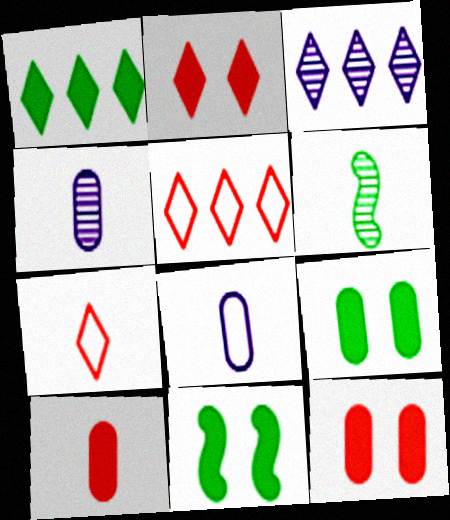[[1, 3, 5], 
[4, 5, 11]]